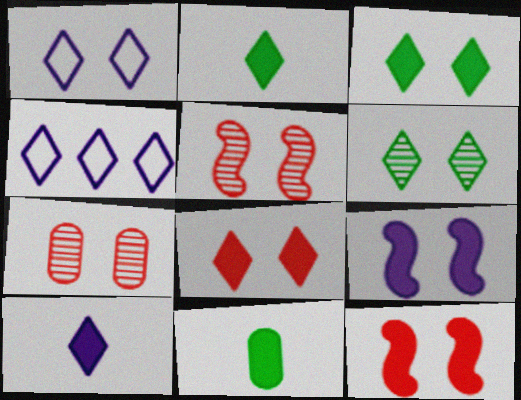[[1, 6, 8], 
[4, 5, 11]]